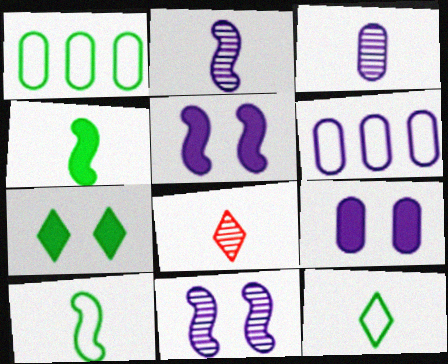[[1, 5, 8], 
[3, 6, 9]]